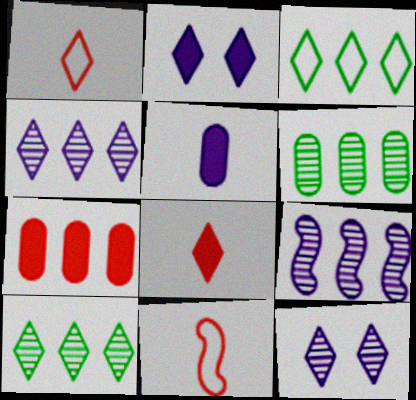[[1, 2, 10], 
[2, 6, 11], 
[3, 7, 9], 
[3, 8, 12]]